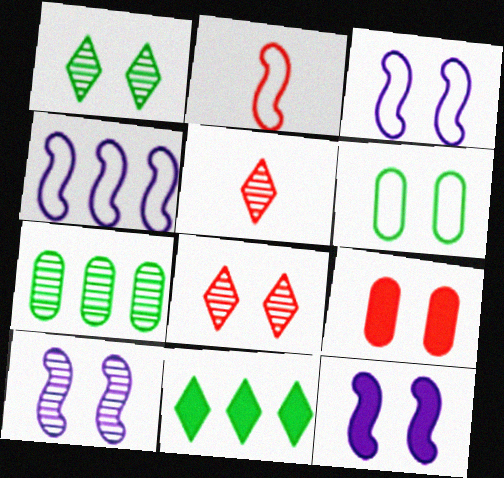[[1, 3, 9], 
[3, 10, 12], 
[5, 7, 10], 
[6, 8, 12]]